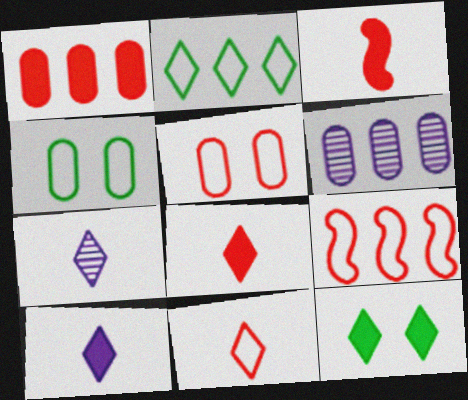[[5, 9, 11]]